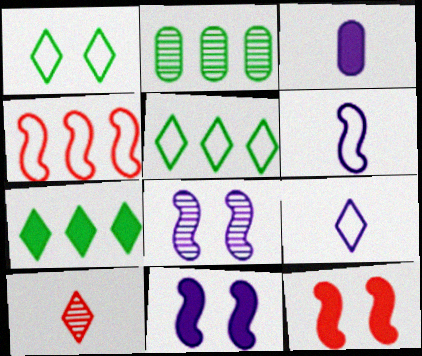[[2, 8, 10], 
[2, 9, 12], 
[3, 7, 12]]